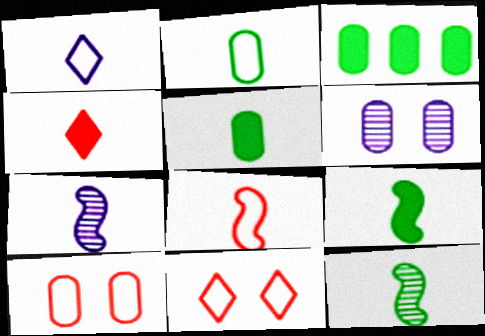[[1, 2, 8], 
[2, 4, 7], 
[3, 7, 11], 
[7, 8, 9]]